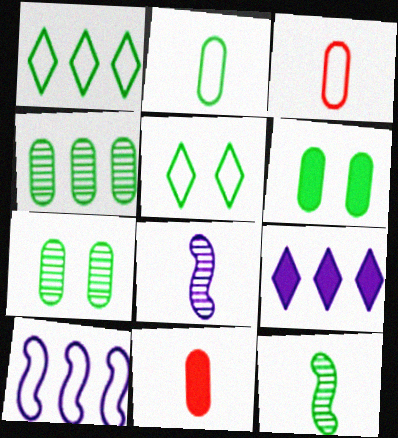[[1, 6, 12], 
[2, 4, 6], 
[3, 5, 10]]